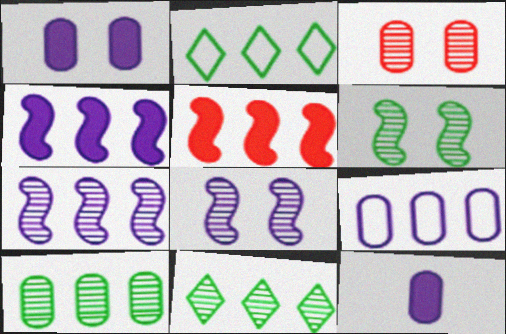[[5, 9, 11]]